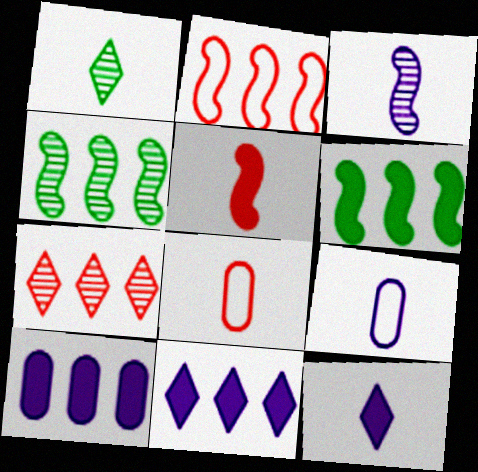[[1, 5, 9], 
[3, 9, 12]]